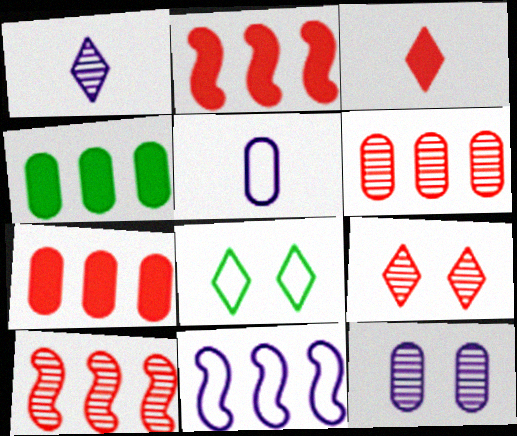[]